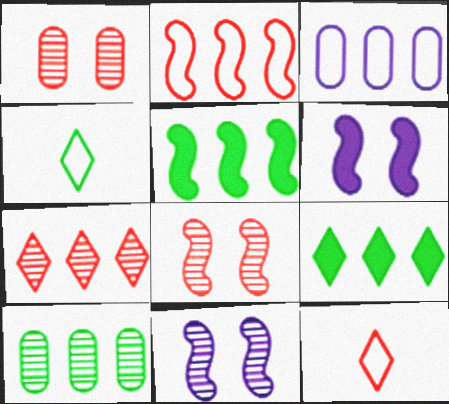[[3, 5, 7], 
[6, 10, 12]]